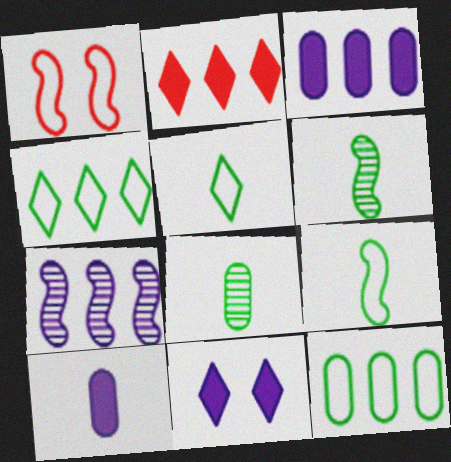[[2, 7, 12]]